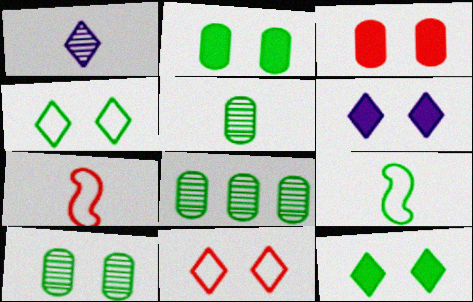[[5, 8, 10], 
[6, 7, 8], 
[8, 9, 12]]